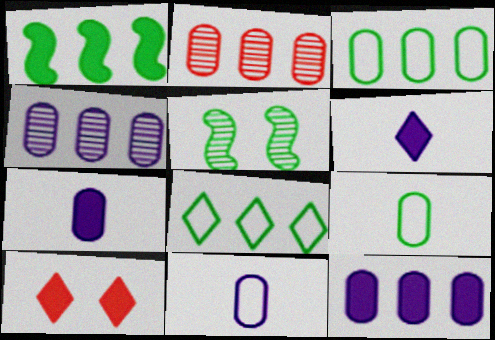[[1, 7, 10], 
[2, 3, 12]]